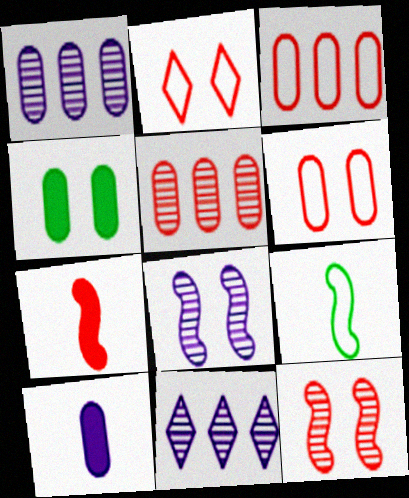[[2, 4, 8], 
[2, 5, 7]]